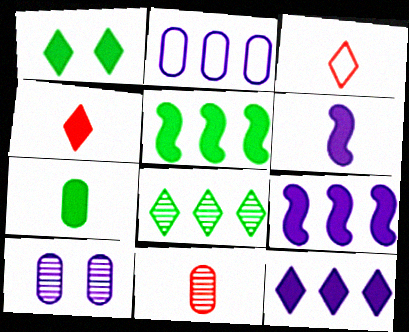[[1, 4, 12], 
[1, 5, 7], 
[3, 5, 10], 
[4, 6, 7]]